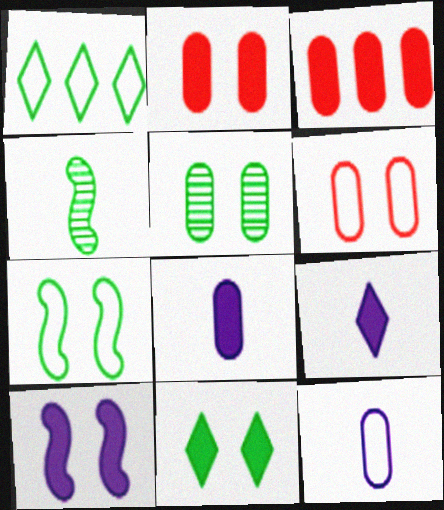[[2, 10, 11], 
[3, 5, 12], 
[5, 7, 11]]